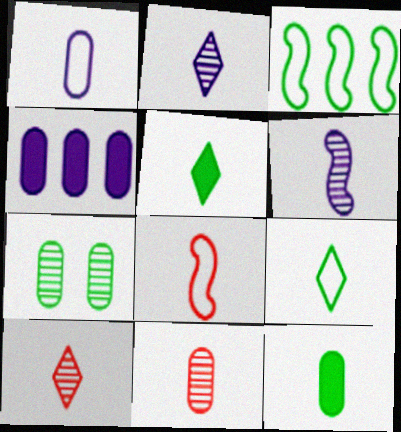[[1, 8, 9], 
[1, 11, 12], 
[2, 8, 12], 
[3, 5, 7]]